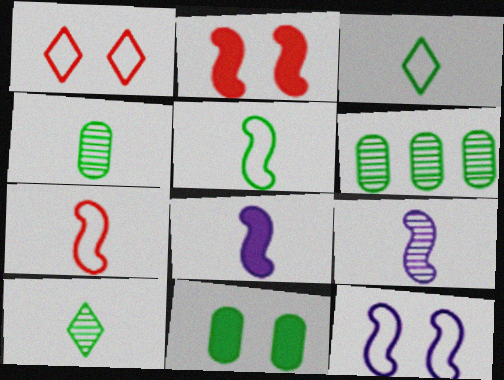[[1, 6, 8]]